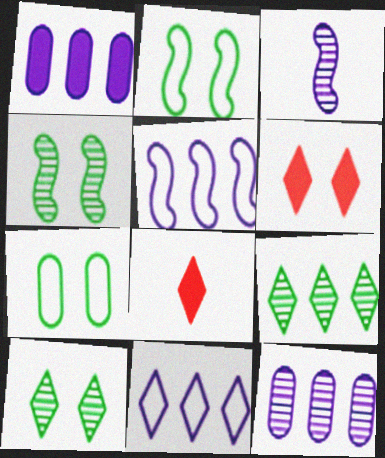[[2, 8, 12], 
[8, 10, 11]]